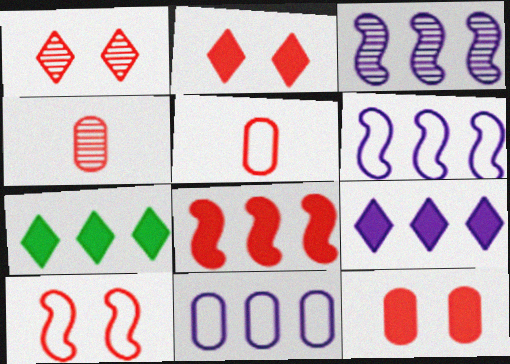[[1, 5, 8], 
[1, 10, 12], 
[3, 9, 11]]